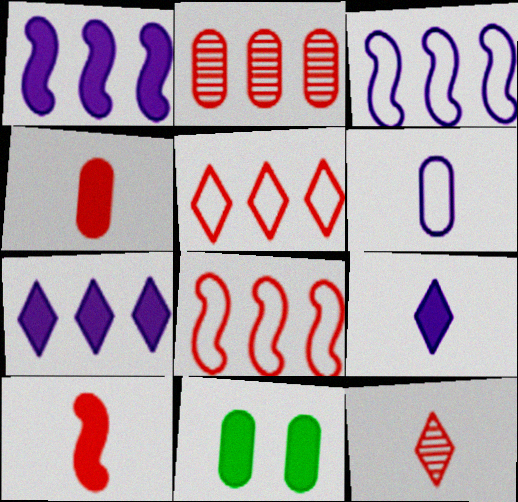[[2, 6, 11], 
[3, 11, 12], 
[7, 10, 11]]